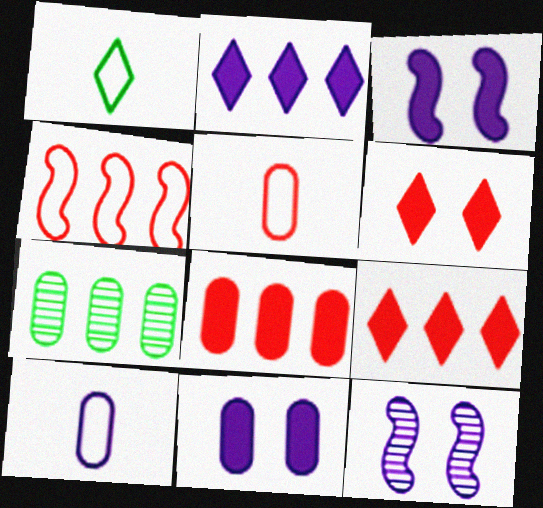[[1, 8, 12], 
[2, 4, 7], 
[2, 10, 12], 
[5, 7, 11]]